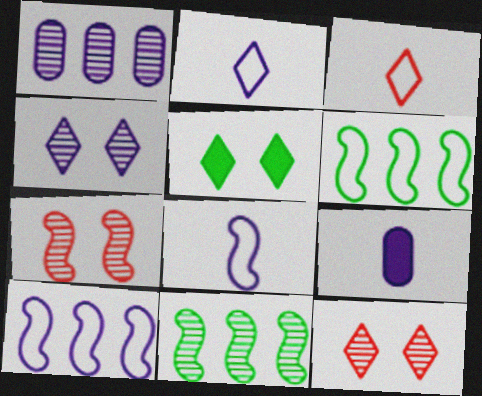[[4, 9, 10], 
[6, 9, 12]]